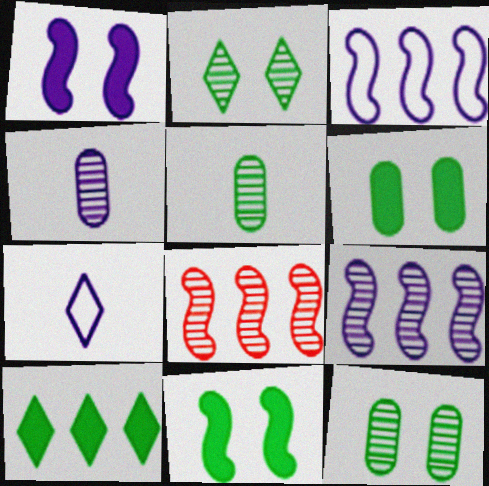[[2, 4, 8], 
[6, 7, 8]]